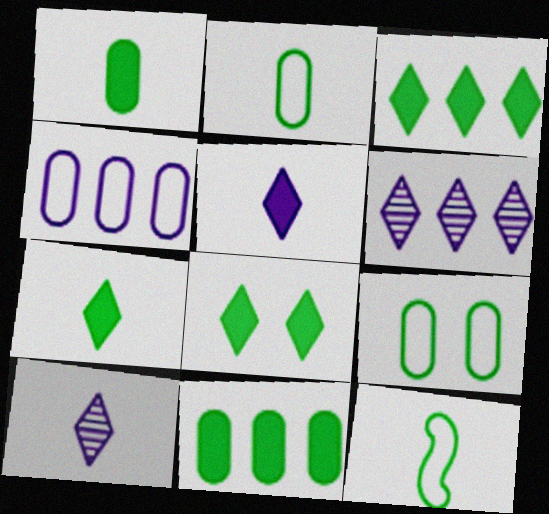[[3, 7, 8]]